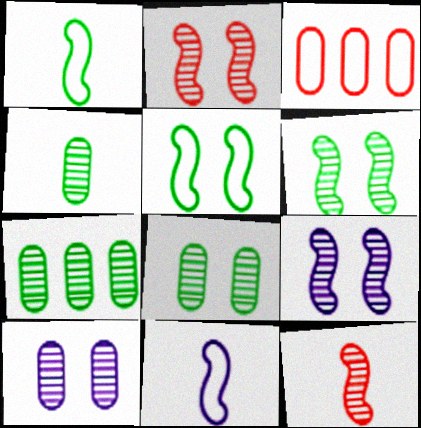[[2, 6, 9], 
[4, 7, 8]]